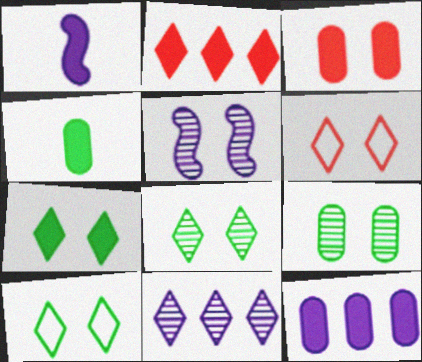[[3, 4, 12], 
[3, 5, 10], 
[7, 8, 10]]